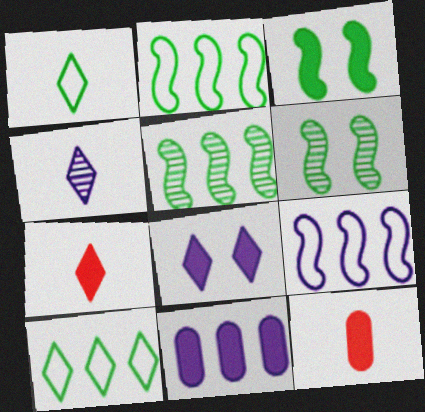[[1, 4, 7], 
[3, 7, 11]]